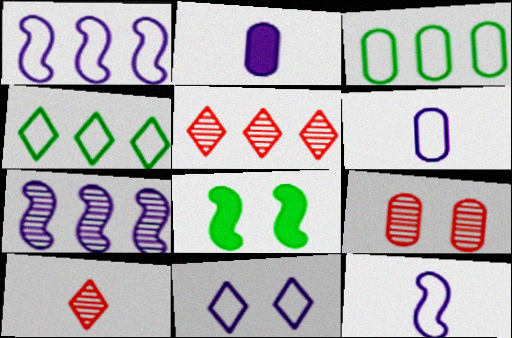[[1, 6, 11], 
[2, 3, 9], 
[2, 7, 11], 
[5, 6, 8], 
[8, 9, 11]]